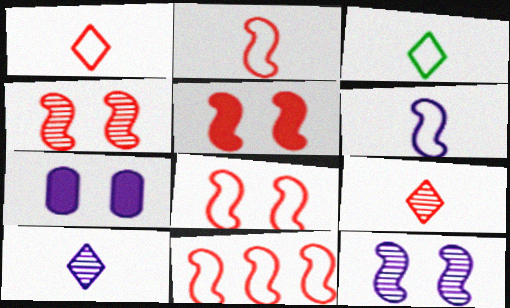[[2, 8, 11], 
[4, 5, 8]]